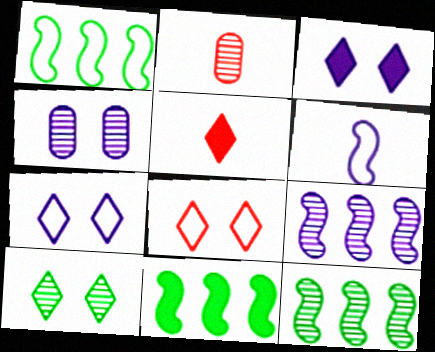[[1, 2, 3], 
[1, 4, 5], 
[1, 11, 12], 
[2, 7, 11], 
[2, 9, 10], 
[3, 8, 10]]